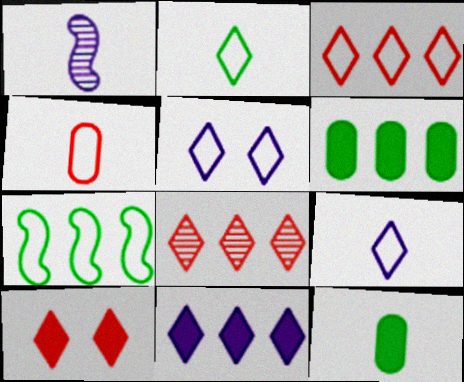[[2, 3, 5], 
[4, 5, 7]]